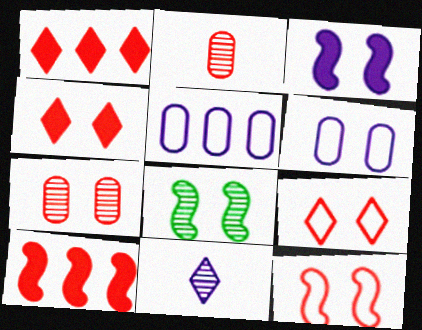[[1, 2, 12], 
[2, 9, 10], 
[3, 5, 11], 
[3, 8, 12], 
[4, 6, 8], 
[4, 7, 12]]